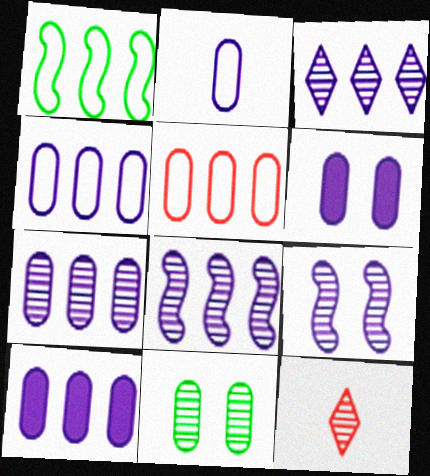[[1, 6, 12], 
[2, 6, 7], 
[3, 7, 8], 
[4, 7, 10], 
[8, 11, 12]]